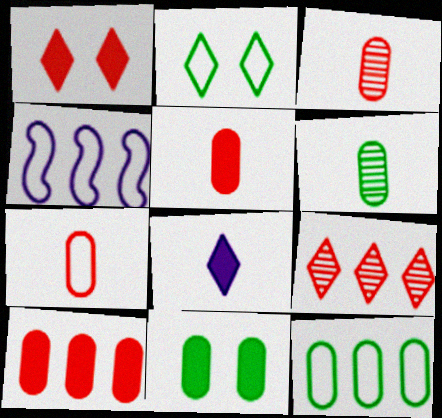[[1, 4, 6], 
[2, 4, 7], 
[2, 8, 9], 
[3, 5, 7], 
[6, 11, 12]]